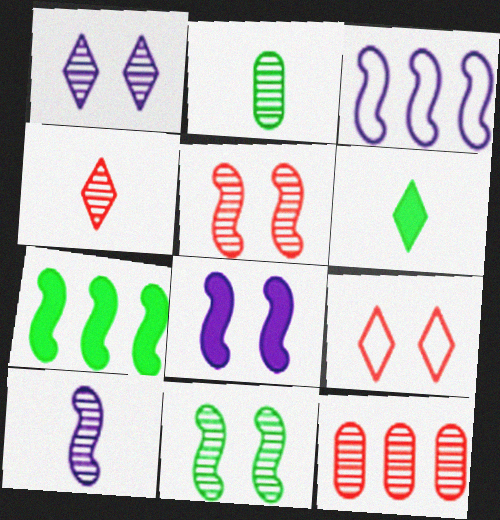[[2, 4, 10], 
[3, 8, 10], 
[4, 5, 12]]